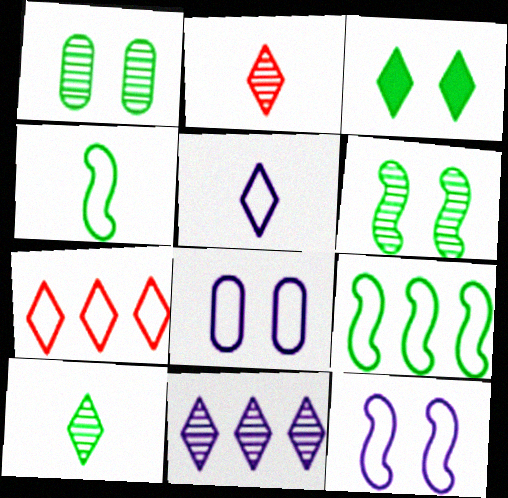[[4, 7, 8]]